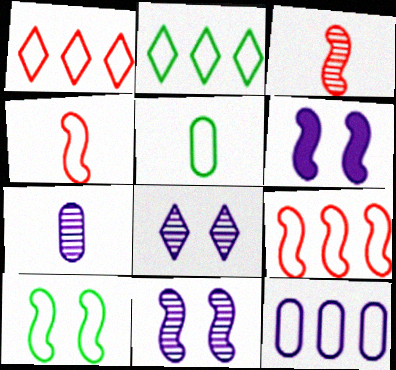[[2, 5, 10], 
[2, 9, 12]]